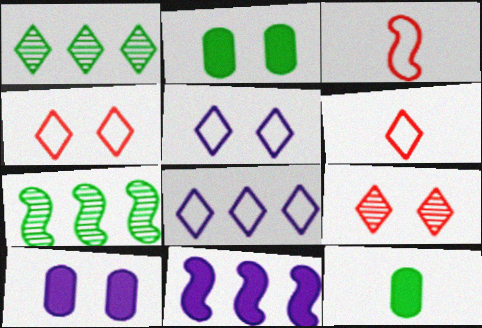[[1, 3, 10], 
[6, 7, 10]]